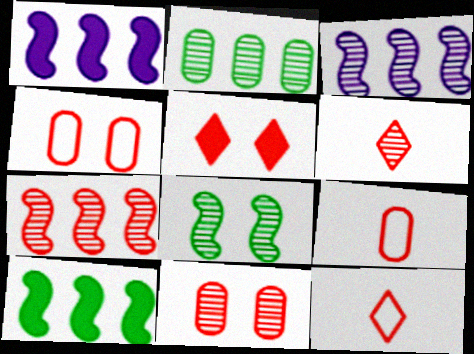[[5, 7, 9], 
[6, 7, 11]]